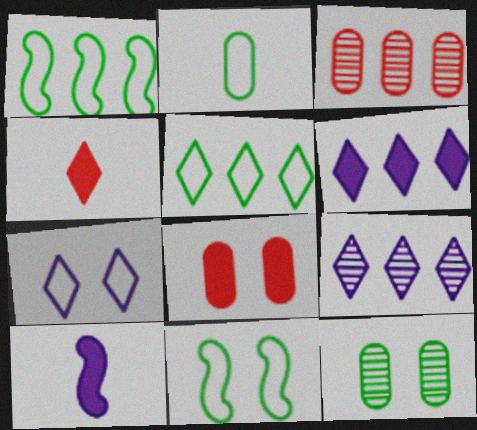[[1, 3, 6], 
[2, 5, 11]]